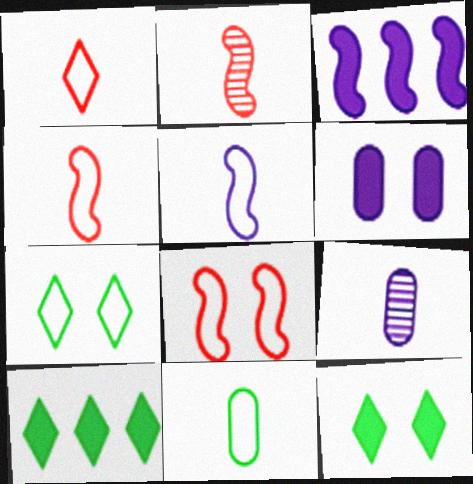[[1, 5, 11], 
[8, 9, 10]]